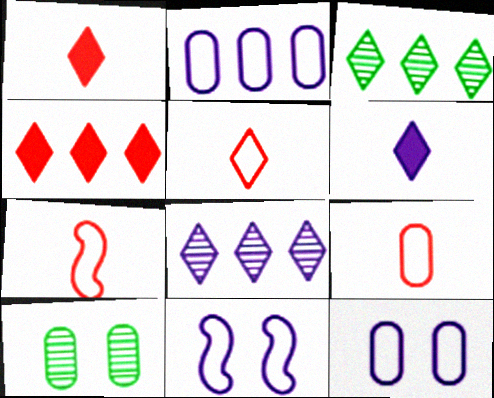[[5, 7, 9]]